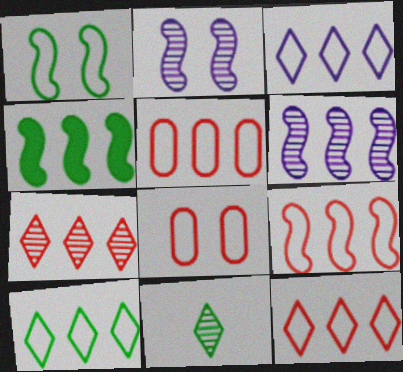[[3, 10, 12], 
[4, 6, 9], 
[5, 9, 12]]